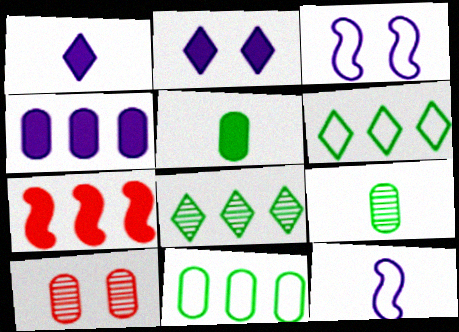[[2, 5, 7]]